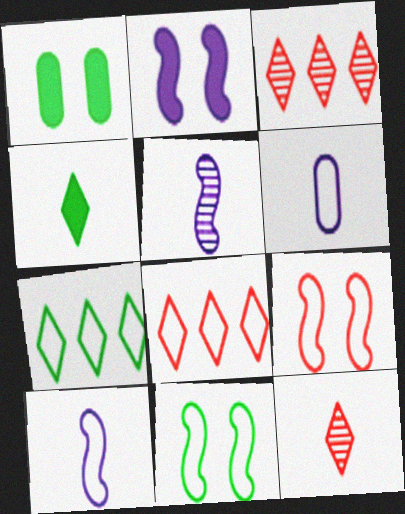[[1, 3, 10], 
[1, 5, 8], 
[6, 7, 9], 
[6, 8, 11]]